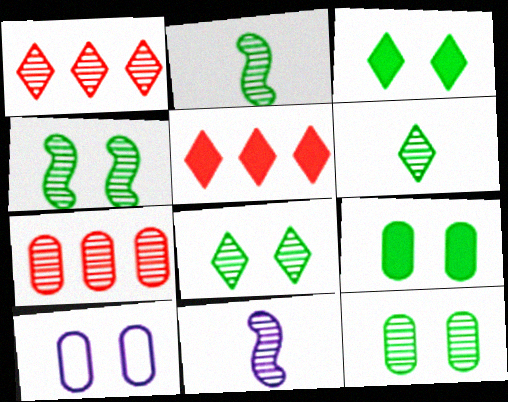[[1, 11, 12], 
[2, 5, 10], 
[4, 8, 12], 
[7, 8, 11]]